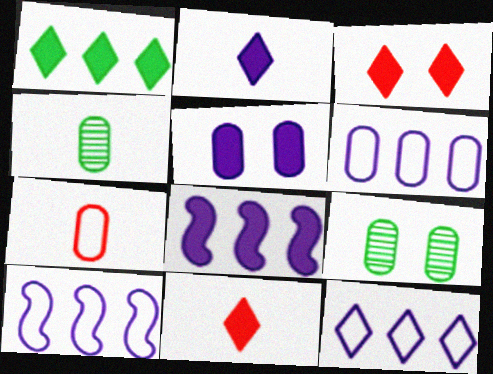[[1, 2, 3], 
[2, 5, 8], 
[3, 4, 10], 
[6, 10, 12], 
[9, 10, 11]]